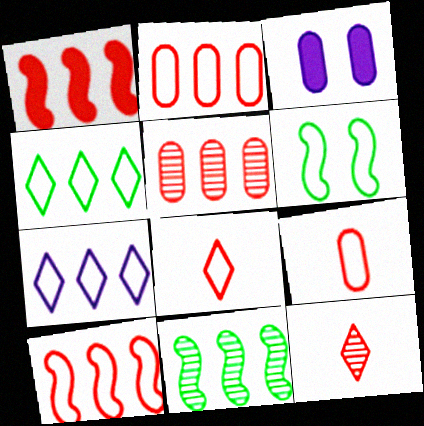[[3, 8, 11], 
[6, 7, 9]]